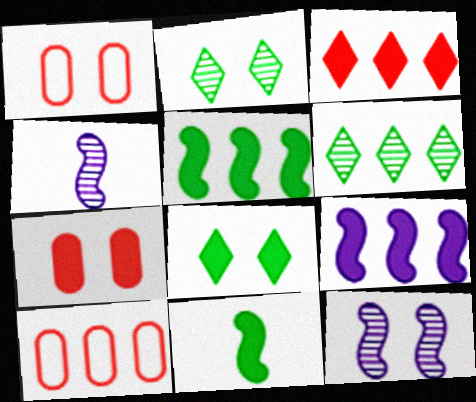[[1, 8, 12], 
[4, 8, 10], 
[6, 9, 10]]